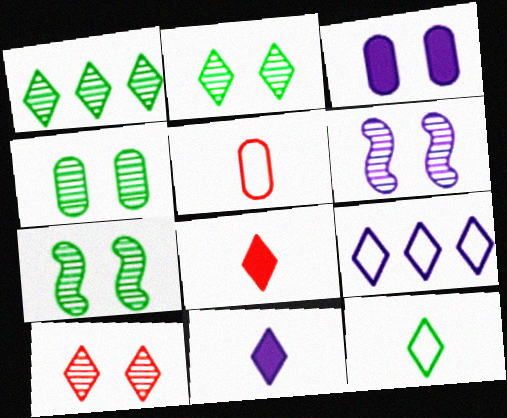[[2, 4, 7], 
[2, 8, 9], 
[4, 6, 10]]